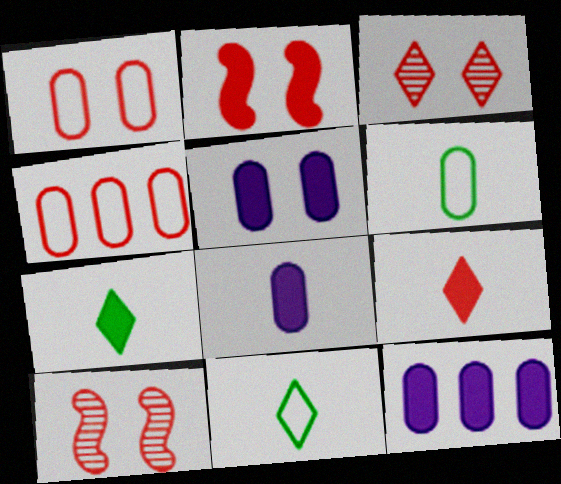[[1, 2, 3], 
[2, 7, 12], 
[4, 9, 10], 
[5, 8, 12], 
[10, 11, 12]]